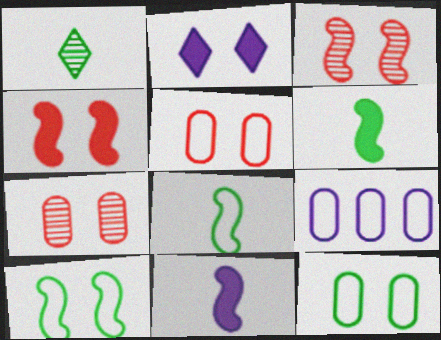[[1, 4, 9], 
[2, 3, 12], 
[2, 7, 10]]